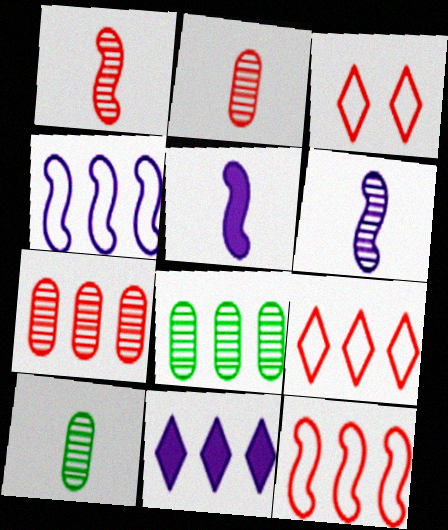[[3, 5, 8], 
[8, 11, 12]]